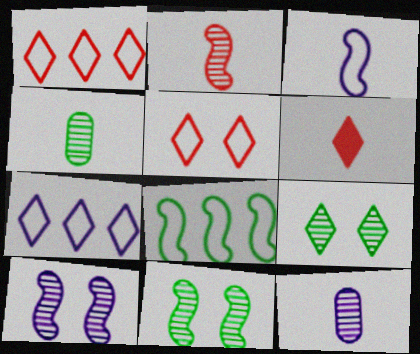[[3, 4, 6], 
[6, 7, 9]]